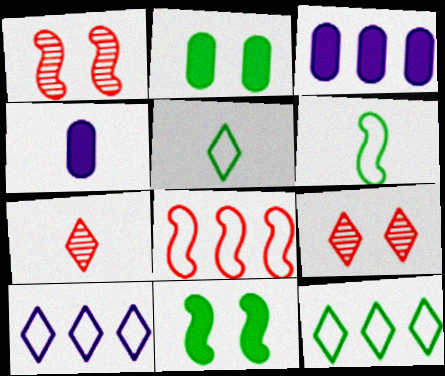[[1, 3, 5], 
[1, 4, 12], 
[3, 6, 9], 
[4, 6, 7]]